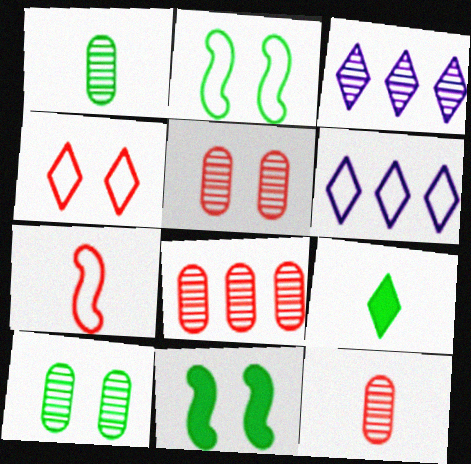[[3, 4, 9], 
[5, 8, 12], 
[6, 11, 12]]